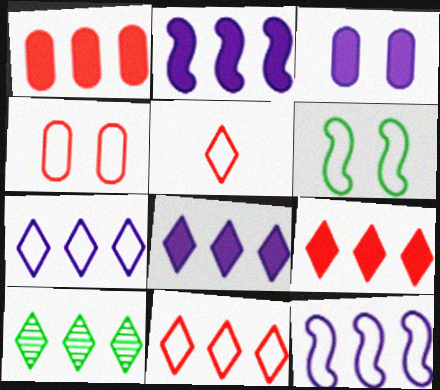[[1, 10, 12], 
[7, 9, 10], 
[8, 10, 11]]